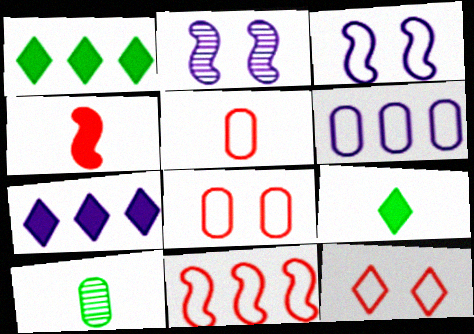[[1, 2, 5], 
[5, 11, 12]]